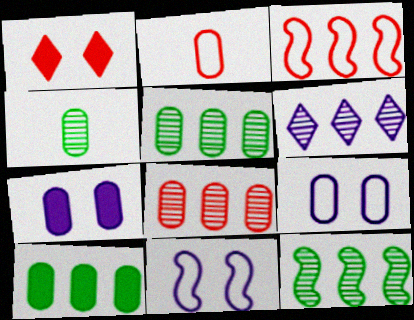[[2, 5, 7], 
[3, 6, 10], 
[6, 8, 12]]